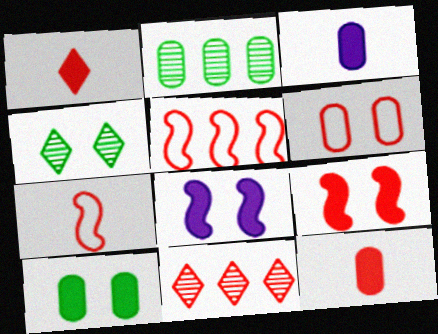[[2, 3, 6], 
[3, 4, 5], 
[4, 6, 8]]